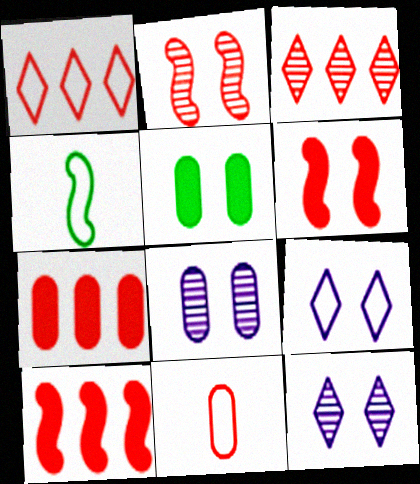[[2, 5, 9], 
[3, 6, 11], 
[4, 7, 12]]